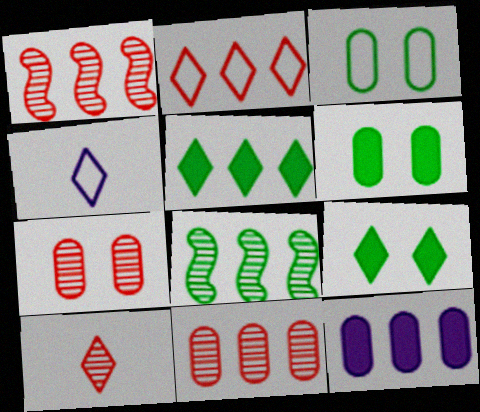[[1, 4, 6], 
[1, 7, 10], 
[2, 8, 12]]